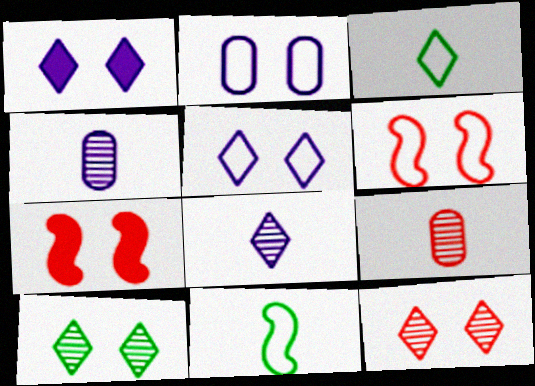[[2, 7, 10]]